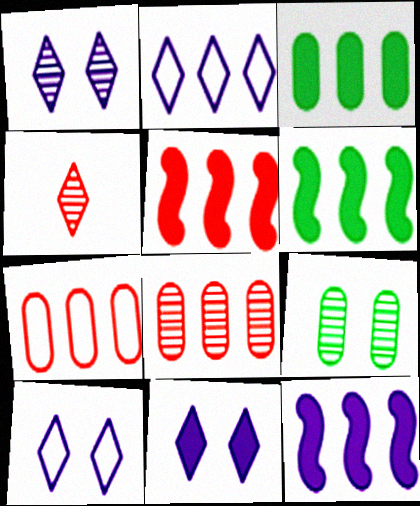[[1, 10, 11], 
[2, 6, 8], 
[5, 6, 12]]